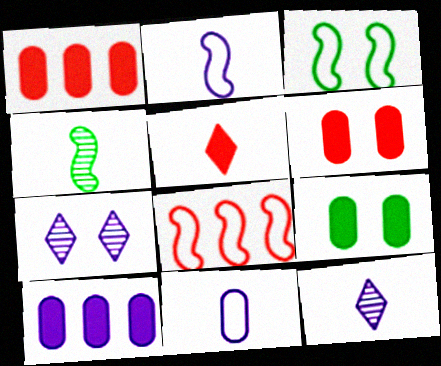[[1, 3, 12], 
[2, 3, 8], 
[2, 7, 10], 
[3, 6, 7], 
[4, 5, 11], 
[8, 9, 12]]